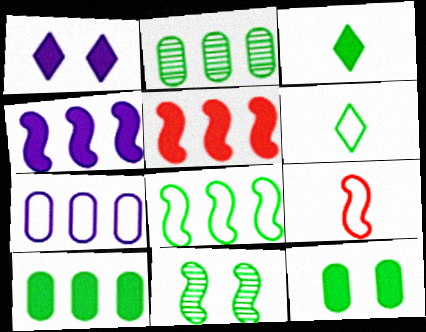[[1, 2, 9], 
[4, 9, 11], 
[6, 10, 11]]